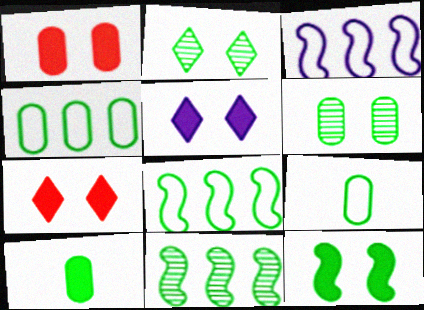[[1, 5, 12], 
[2, 8, 10], 
[4, 6, 10]]